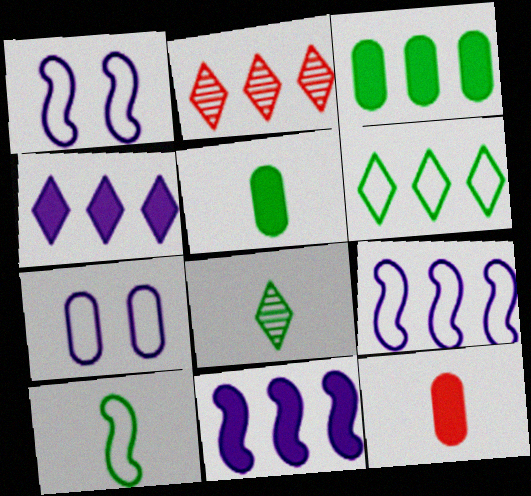[[1, 2, 5], 
[2, 3, 9], 
[2, 4, 6], 
[5, 8, 10]]